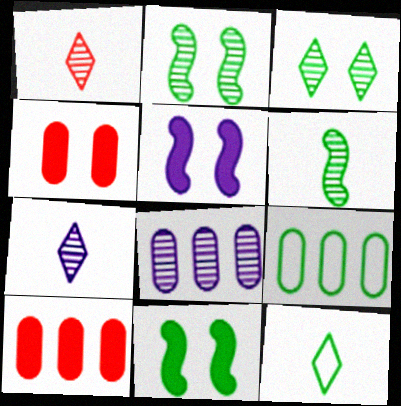[[1, 2, 8], 
[1, 5, 9], 
[8, 9, 10]]